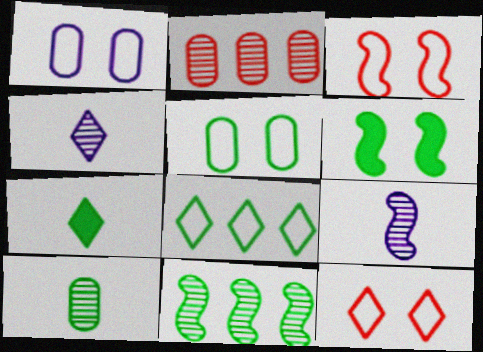[[5, 7, 11], 
[6, 8, 10]]